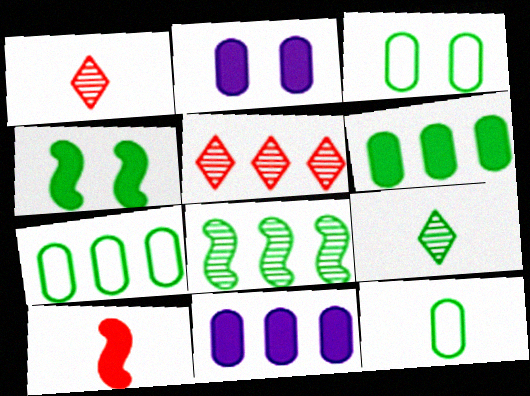[[3, 7, 12], 
[4, 7, 9]]